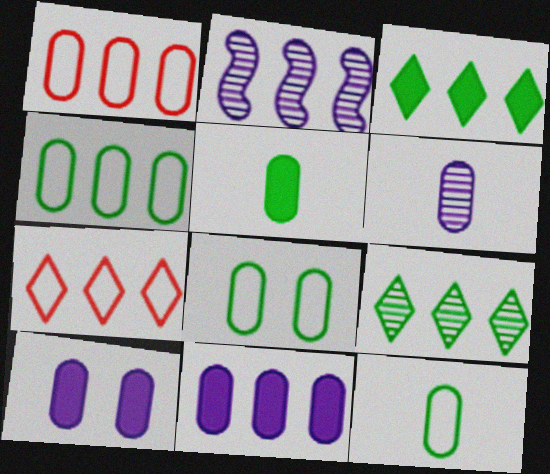[[1, 2, 3], 
[4, 8, 12]]